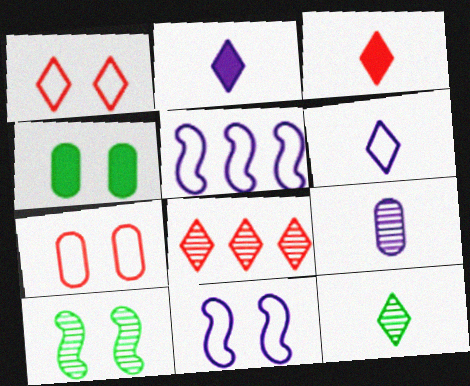[[1, 3, 8], 
[3, 6, 12], 
[8, 9, 10]]